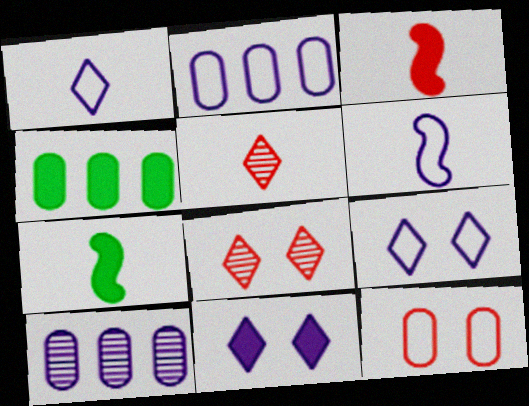[[2, 6, 9], 
[2, 7, 8], 
[3, 4, 11], 
[4, 6, 8], 
[6, 10, 11]]